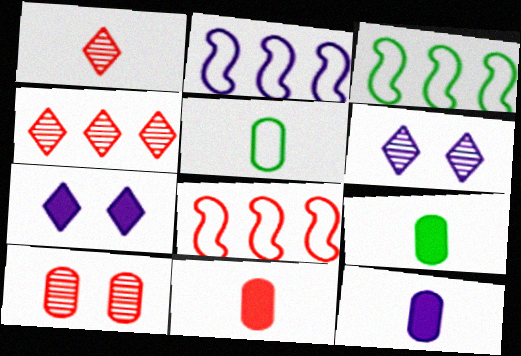[[2, 3, 8], 
[2, 6, 12], 
[3, 6, 11], 
[6, 8, 9], 
[9, 11, 12]]